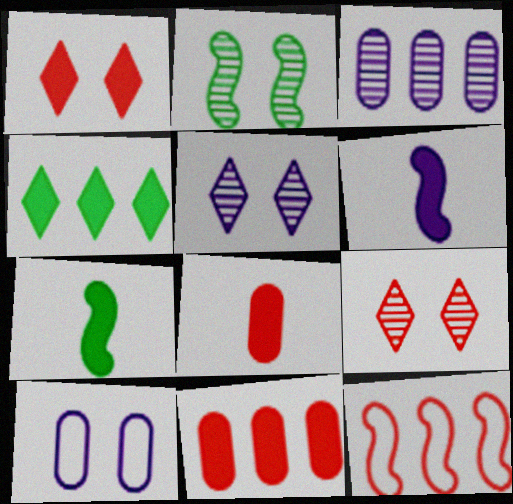[[1, 2, 10], 
[2, 6, 12], 
[3, 4, 12], 
[8, 9, 12]]